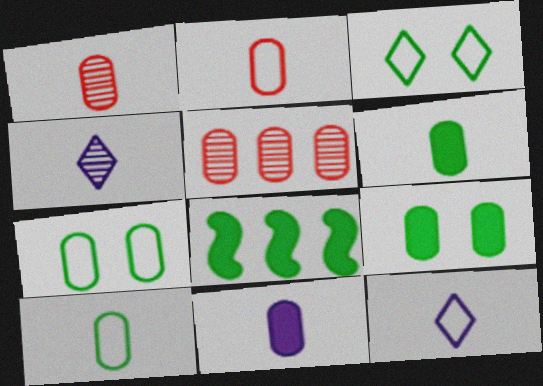[[1, 10, 11], 
[5, 7, 11]]